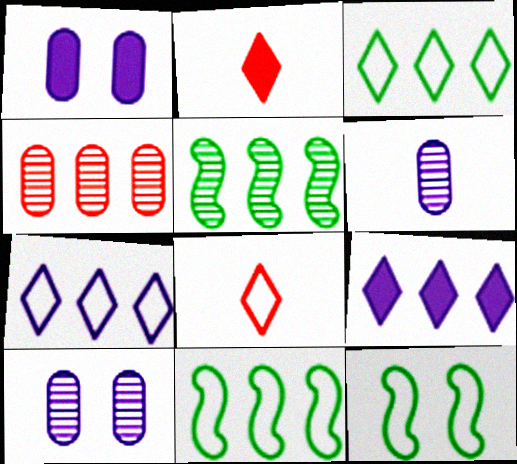[[1, 5, 8], 
[2, 10, 11], 
[4, 9, 11]]